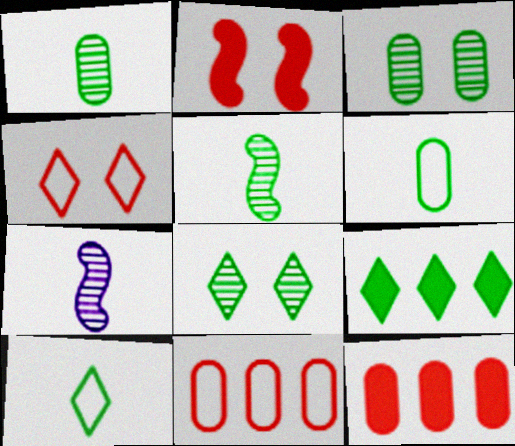[[8, 9, 10]]